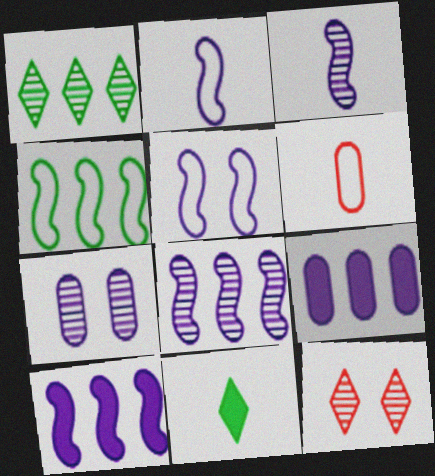[[3, 5, 10], 
[3, 6, 11]]